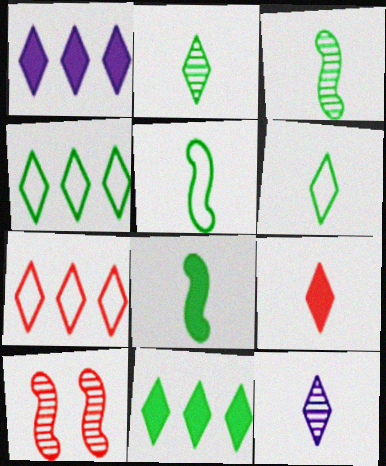[[3, 5, 8], 
[6, 9, 12]]